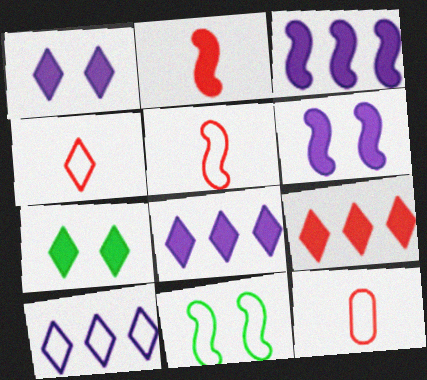[[4, 5, 12], 
[10, 11, 12]]